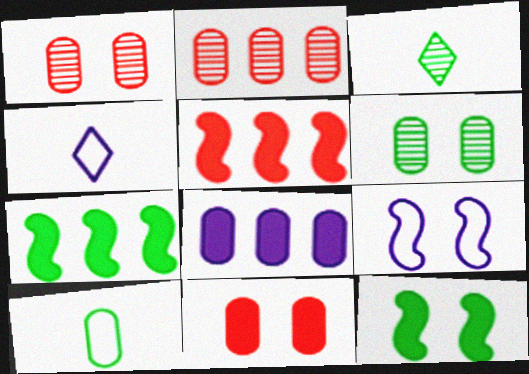[[1, 4, 7], 
[1, 8, 10], 
[2, 4, 12], 
[4, 5, 6]]